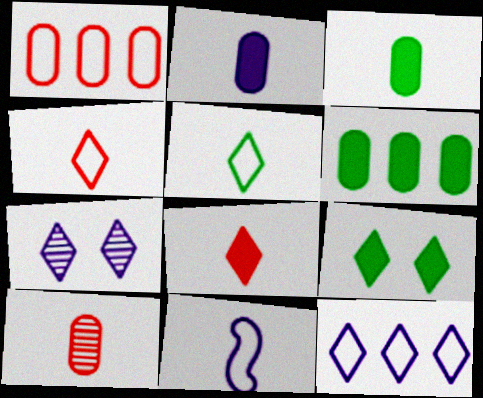[]